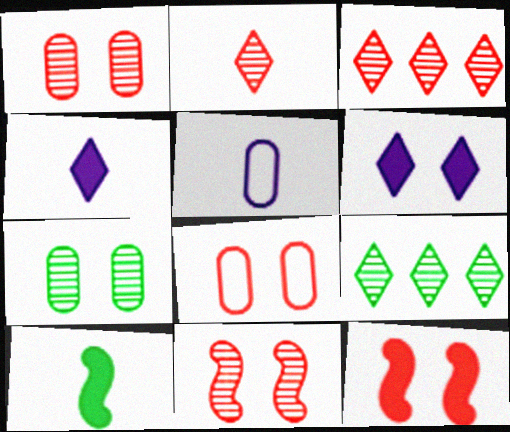[[2, 5, 10], 
[5, 9, 12]]